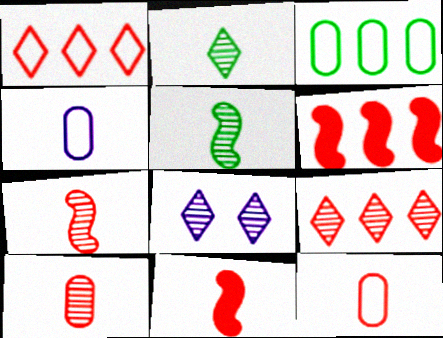[[2, 4, 11], 
[2, 8, 9], 
[3, 8, 11]]